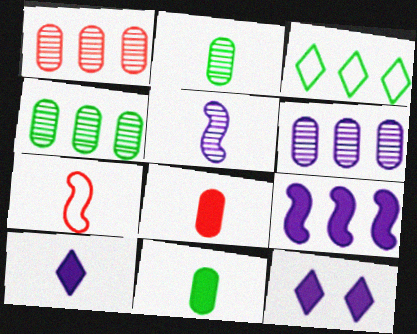[[1, 3, 9], 
[1, 4, 6], 
[2, 7, 10], 
[4, 7, 12]]